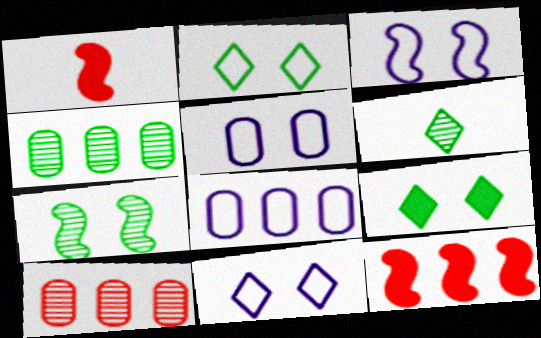[[1, 4, 11], 
[3, 5, 11], 
[4, 6, 7], 
[5, 6, 12]]